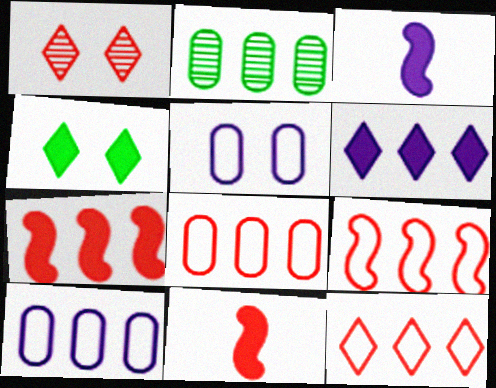[[1, 8, 11], 
[2, 6, 9], 
[8, 9, 12]]